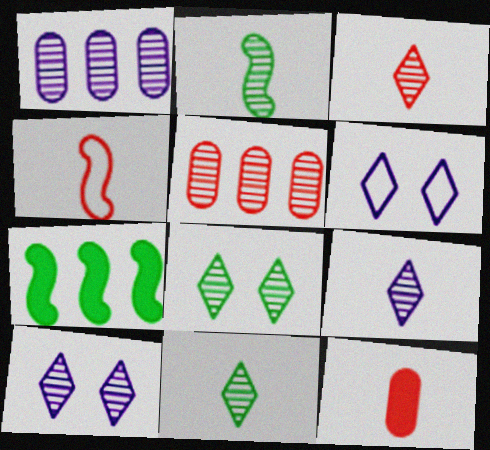[[2, 5, 10], 
[3, 4, 12], 
[3, 9, 11]]